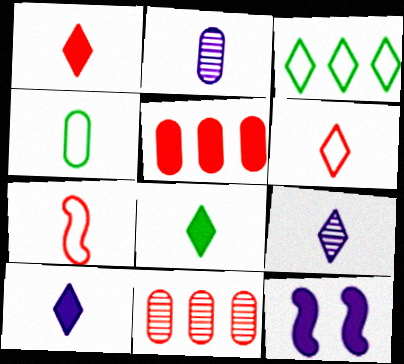[[1, 8, 10], 
[2, 7, 8], 
[5, 8, 12], 
[6, 8, 9]]